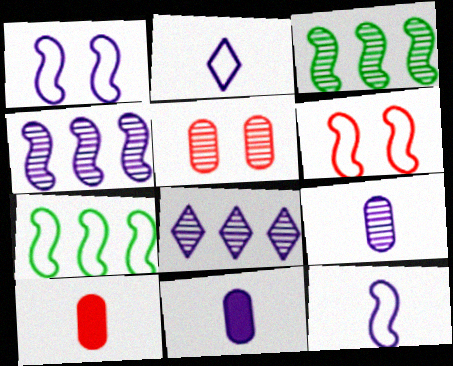[[1, 8, 11], 
[6, 7, 12]]